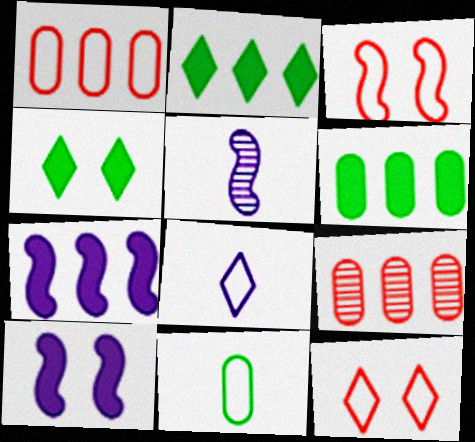[[1, 4, 5], 
[5, 6, 12]]